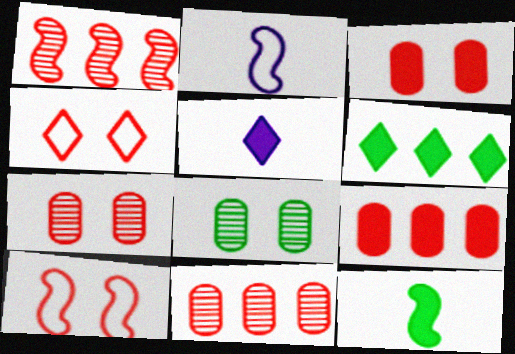[[2, 6, 7]]